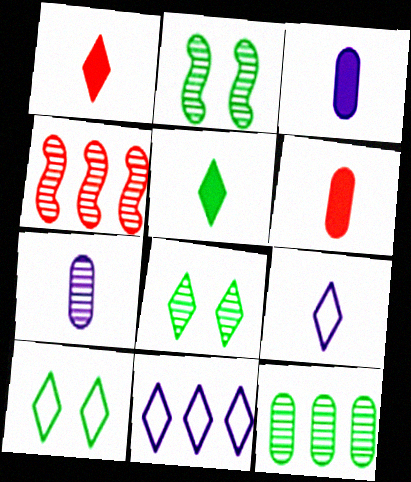[[1, 8, 11], 
[2, 6, 11], 
[3, 4, 10], 
[4, 7, 8]]